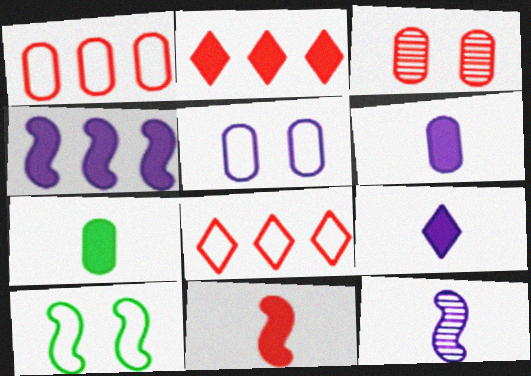[[3, 8, 11], 
[7, 9, 11]]